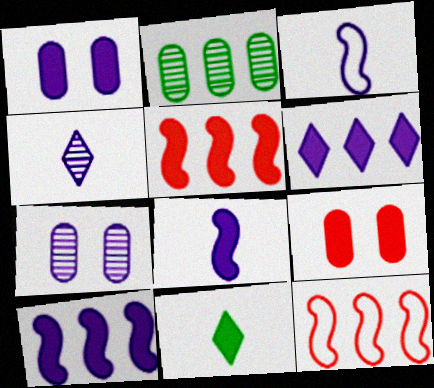[[1, 5, 11], 
[1, 6, 8], 
[2, 6, 12], 
[3, 6, 7], 
[7, 11, 12], 
[9, 10, 11]]